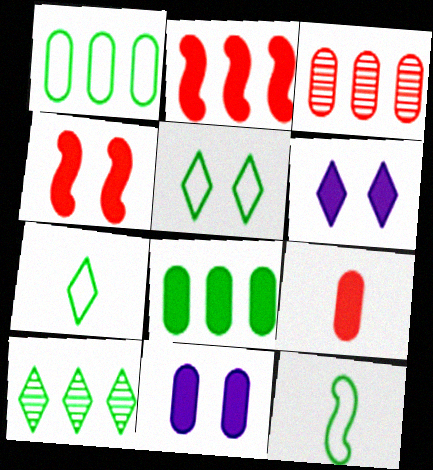[[1, 5, 12], 
[3, 6, 12], 
[8, 9, 11]]